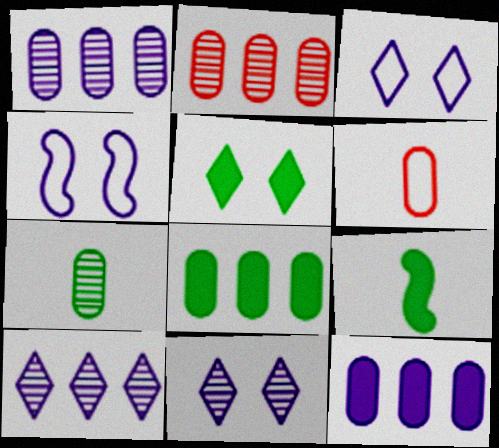[[2, 3, 9], 
[5, 8, 9]]